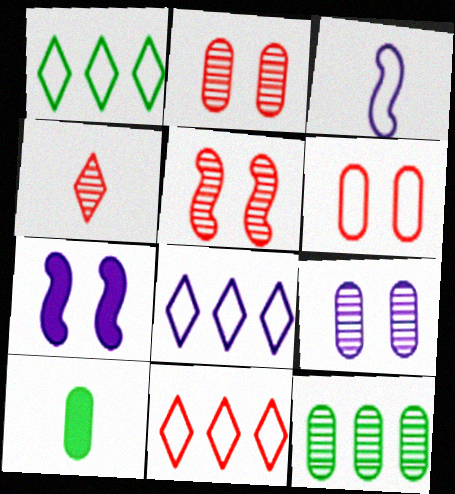[[1, 3, 6], 
[1, 8, 11], 
[3, 4, 10], 
[5, 8, 10]]